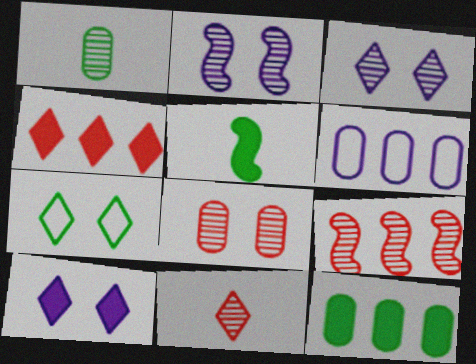[[1, 3, 9], 
[8, 9, 11]]